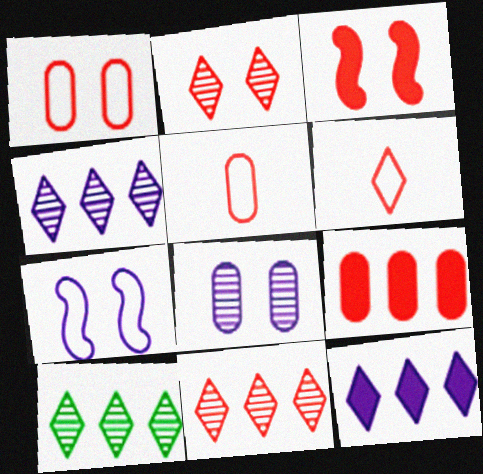[[1, 2, 3], 
[3, 5, 11], 
[4, 10, 11]]